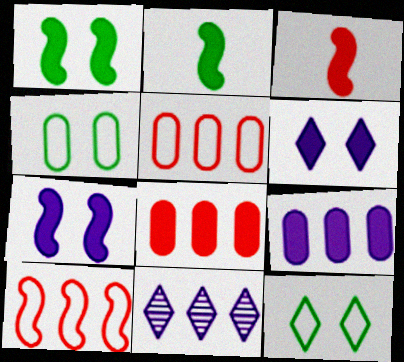[[2, 6, 8], 
[3, 4, 11]]